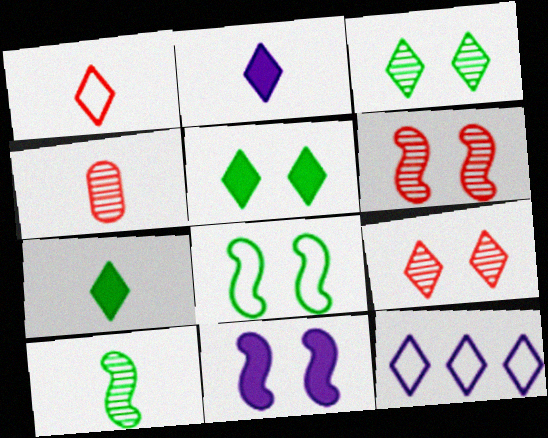[[6, 8, 11], 
[7, 9, 12]]